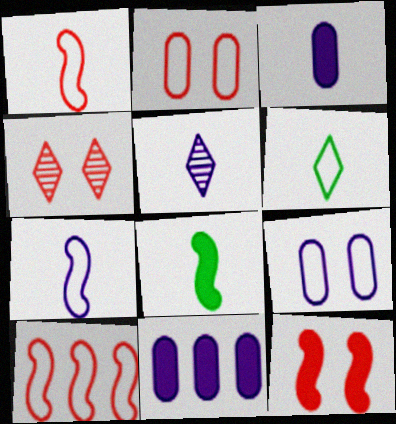[[2, 4, 12], 
[3, 5, 7], 
[6, 9, 10]]